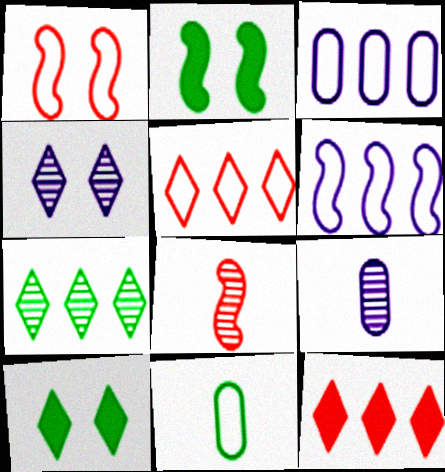[[2, 5, 9], 
[2, 6, 8], 
[2, 7, 11], 
[3, 8, 10]]